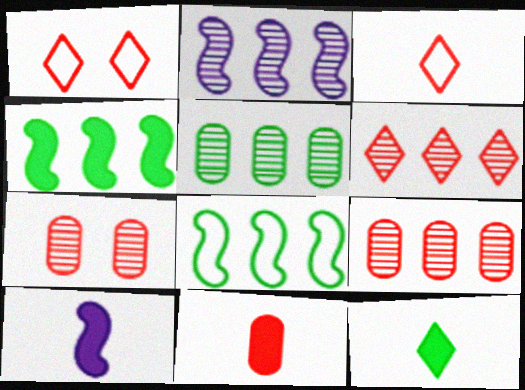[[1, 5, 10], 
[2, 5, 6], 
[10, 11, 12]]